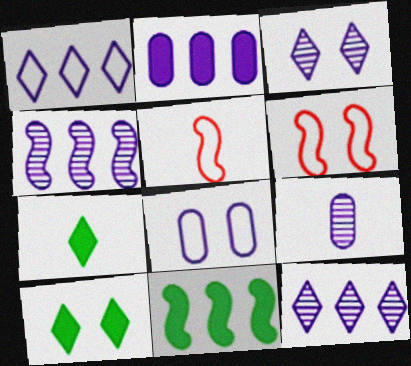[[1, 2, 4], 
[2, 8, 9], 
[3, 4, 9], 
[5, 7, 9]]